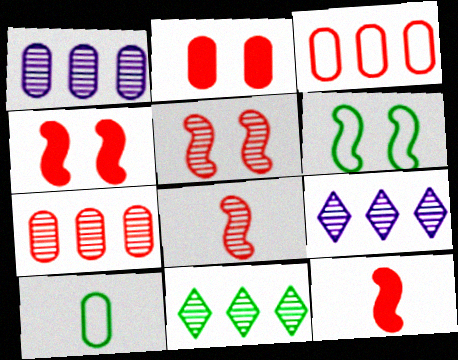[[1, 2, 10], 
[4, 9, 10]]